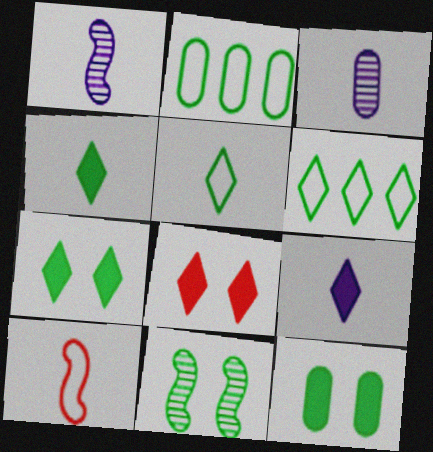[[1, 2, 8], 
[2, 4, 11], 
[3, 4, 10]]